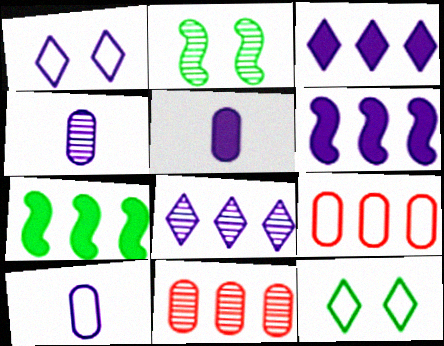[[1, 4, 6], 
[4, 5, 10], 
[7, 8, 9]]